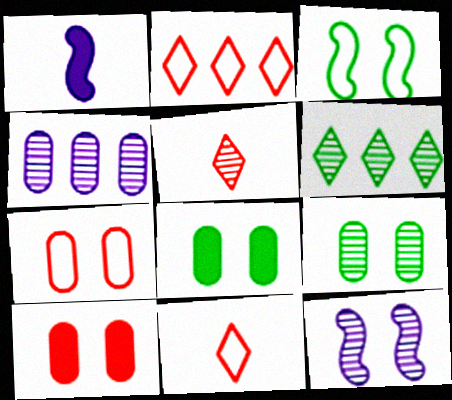[[1, 2, 9], 
[1, 6, 7]]